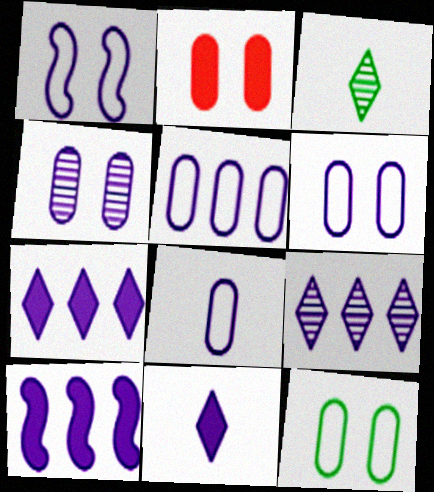[[2, 4, 12], 
[5, 6, 8], 
[5, 9, 10]]